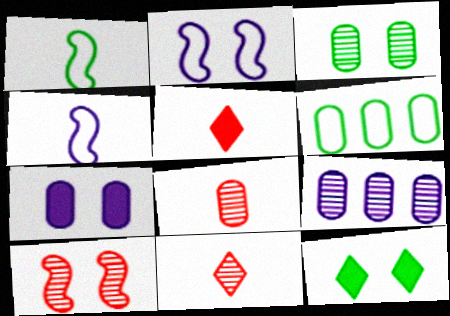[[3, 8, 9], 
[6, 7, 8]]